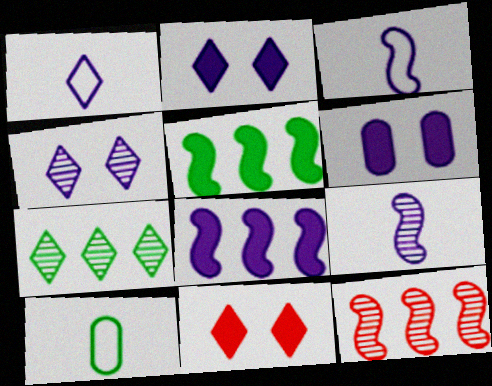[[1, 7, 11], 
[2, 10, 12]]